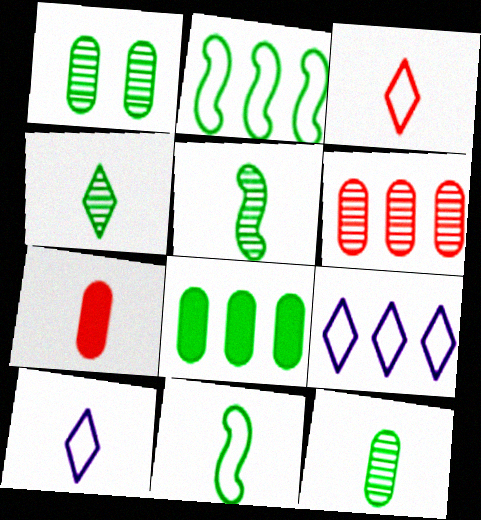[[4, 5, 12], 
[5, 7, 10]]